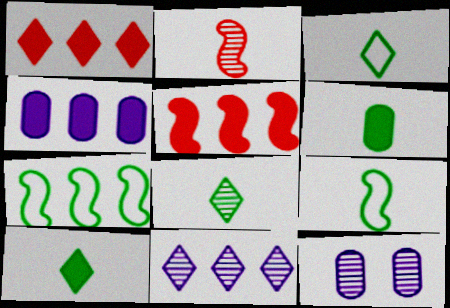[[1, 9, 12], 
[3, 5, 12], 
[3, 8, 10], 
[6, 8, 9]]